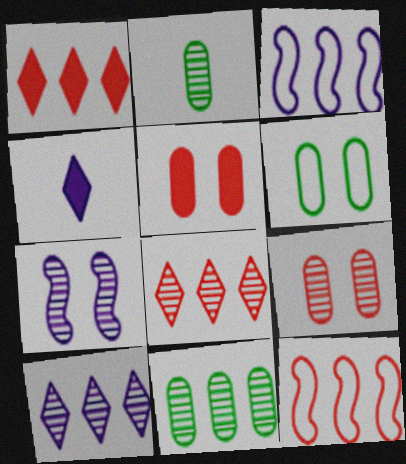[[1, 3, 11], 
[2, 7, 8]]